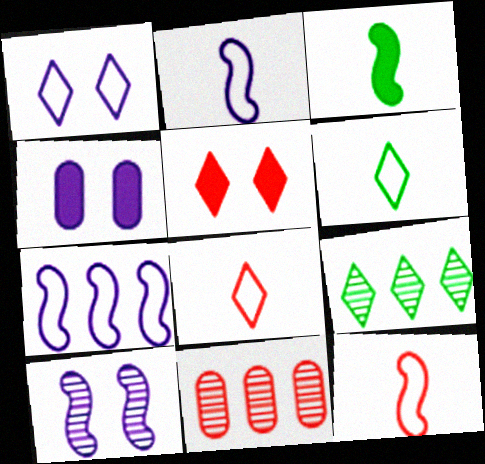[[1, 3, 11], 
[1, 4, 10], 
[4, 9, 12], 
[5, 11, 12]]